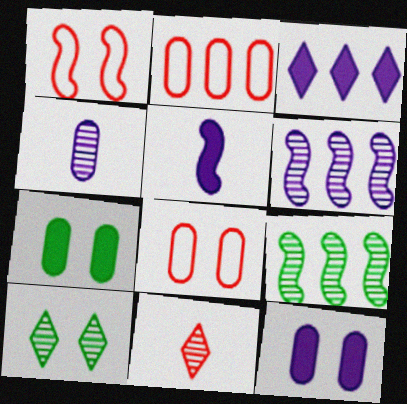[[1, 5, 9], 
[1, 10, 12], 
[2, 3, 9], 
[2, 4, 7], 
[2, 5, 10], 
[3, 5, 12]]